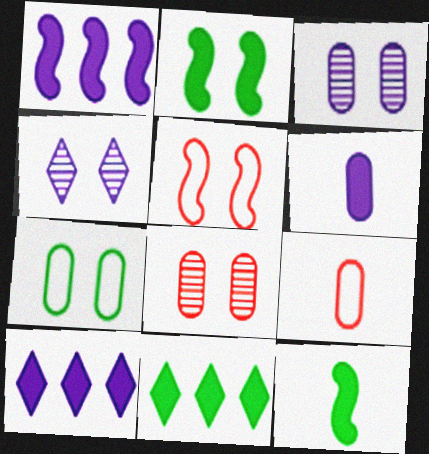[]